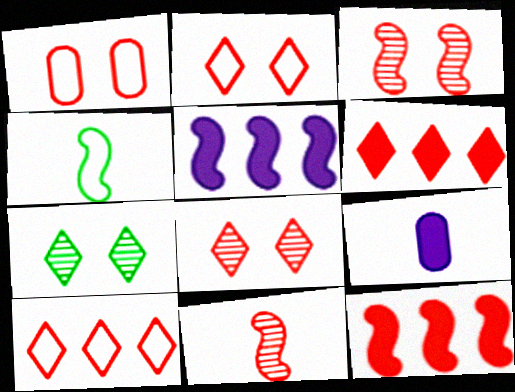[[1, 6, 11], 
[3, 4, 5]]